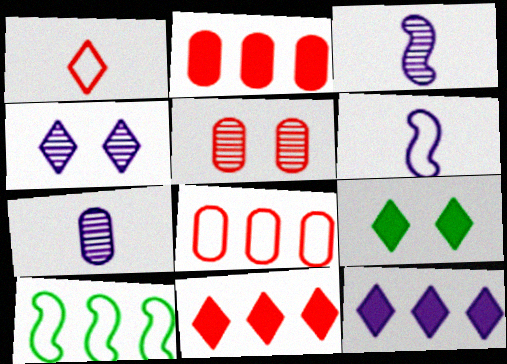[[3, 8, 9]]